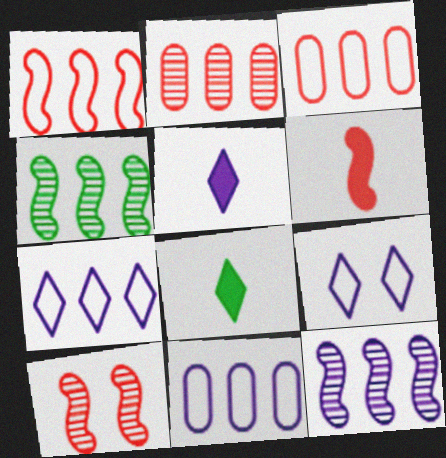[[1, 6, 10], 
[8, 10, 11]]